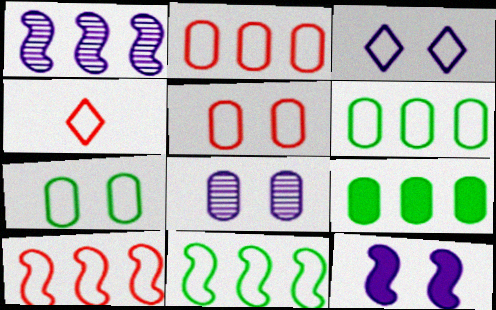[[3, 8, 12], 
[4, 5, 10]]